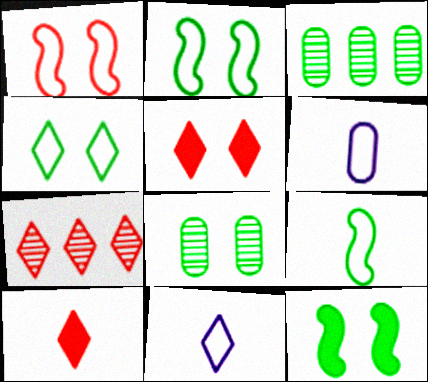[[4, 8, 12], 
[6, 7, 12]]